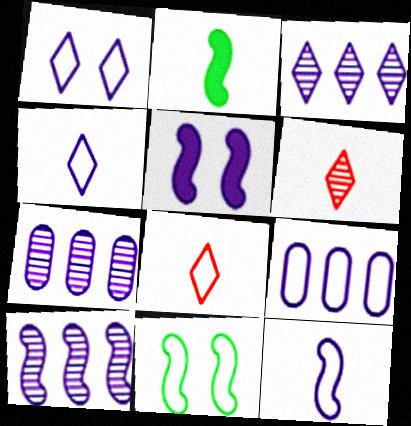[[1, 9, 12], 
[3, 7, 10], 
[4, 5, 7], 
[5, 10, 12], 
[8, 9, 11]]